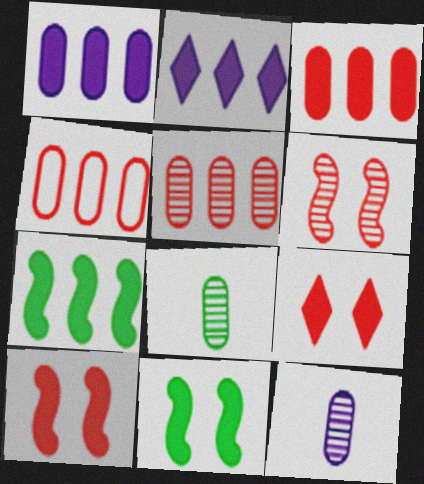[[2, 3, 7], 
[3, 4, 5]]